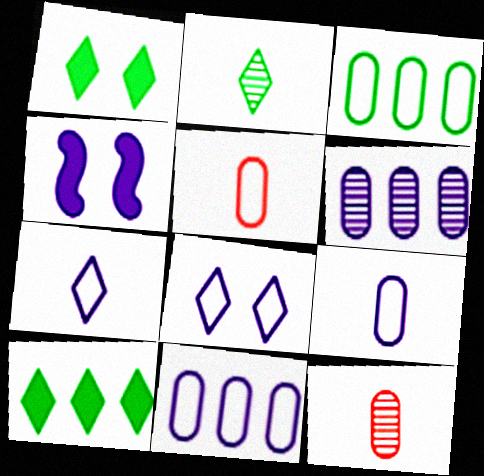[[4, 6, 7]]